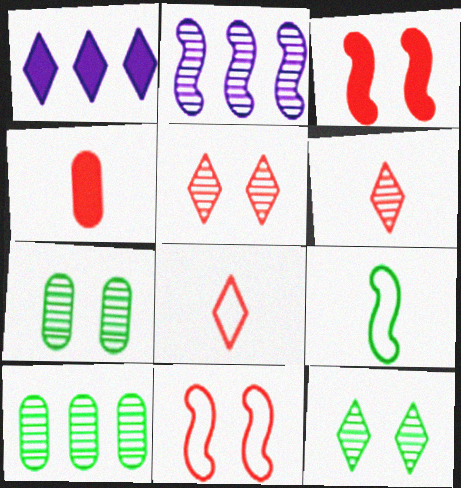[[1, 8, 12], 
[2, 3, 9], 
[2, 6, 7]]